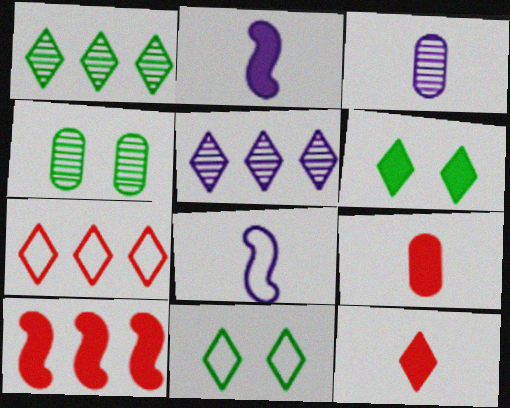[[2, 4, 7], 
[3, 10, 11], 
[5, 11, 12]]